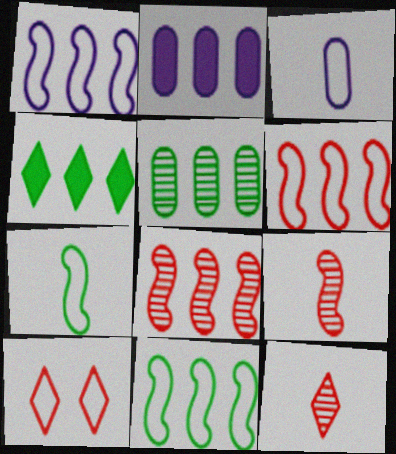[[1, 6, 11], 
[3, 10, 11], 
[4, 5, 11]]